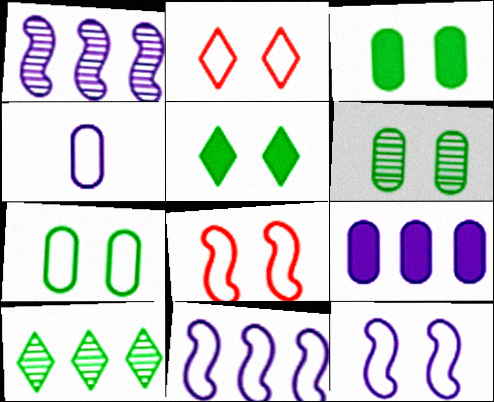[[2, 7, 12], 
[3, 6, 7]]